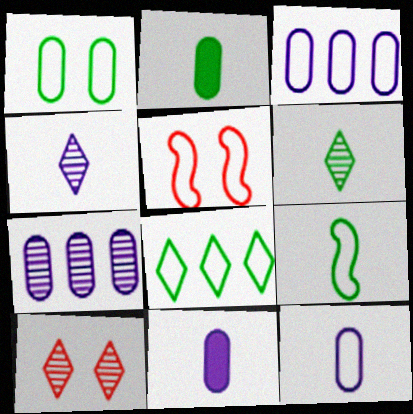[[1, 8, 9], 
[2, 6, 9], 
[5, 8, 12]]